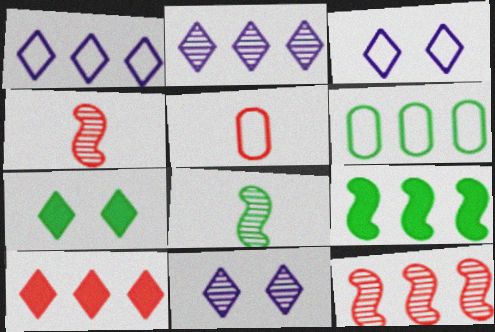[[5, 9, 11], 
[6, 7, 8]]